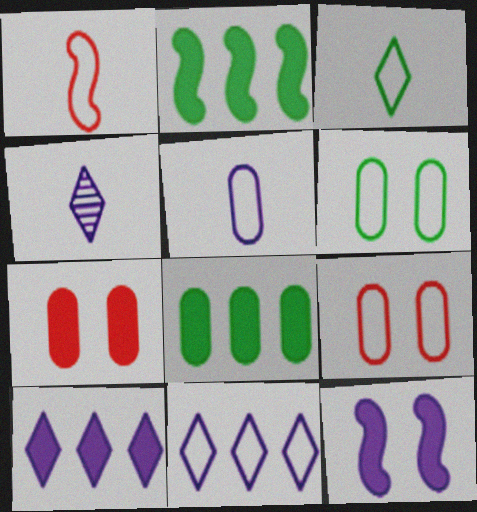[[1, 3, 5], 
[1, 6, 11], 
[2, 4, 9]]